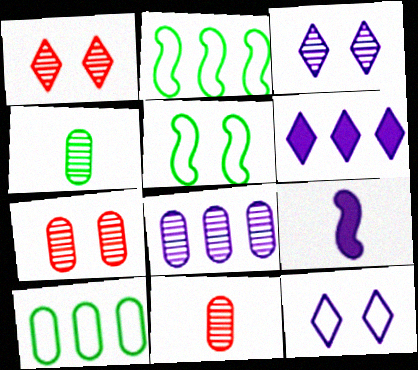[[1, 9, 10], 
[4, 7, 8], 
[5, 6, 11], 
[8, 9, 12]]